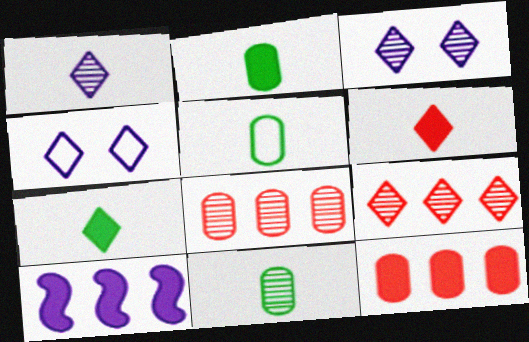[[2, 5, 11], 
[4, 7, 9]]